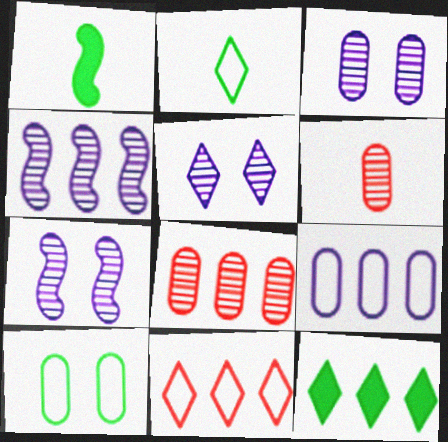[[1, 3, 11], 
[3, 5, 7]]